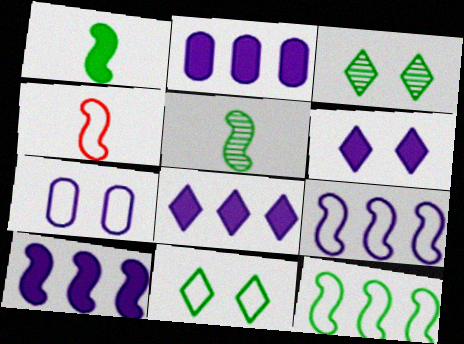[[2, 3, 4], 
[2, 8, 10]]